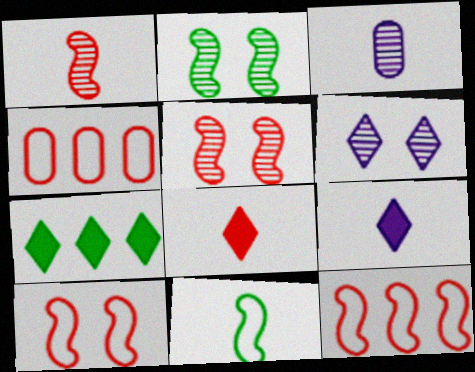[[2, 4, 9], 
[3, 7, 10], 
[3, 8, 11], 
[4, 5, 8]]